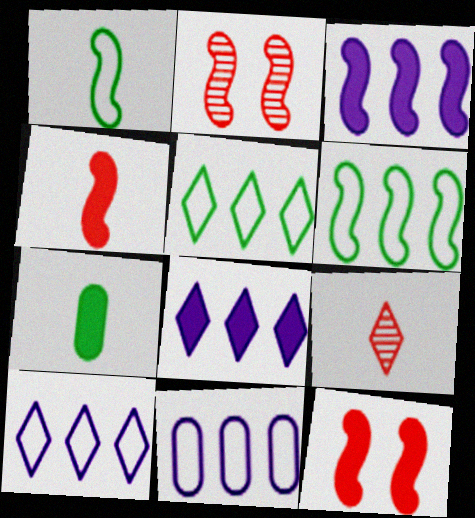[[1, 2, 3], 
[2, 7, 10], 
[7, 8, 12]]